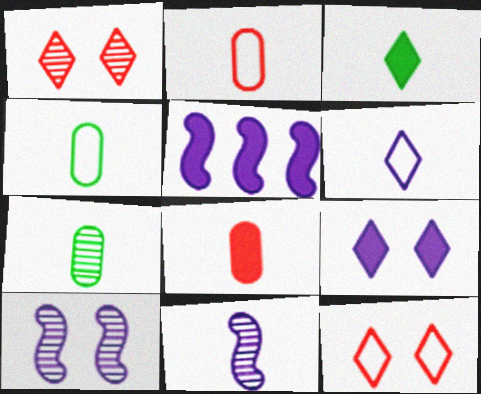[[1, 4, 5], 
[2, 3, 11], 
[5, 7, 12]]